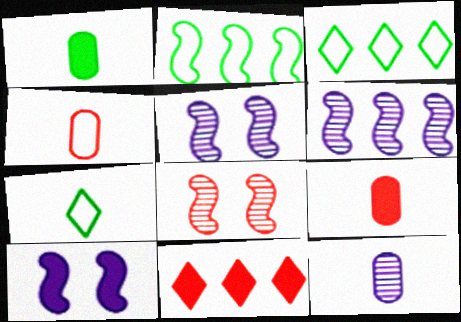[[1, 4, 12], 
[1, 10, 11], 
[3, 5, 9], 
[4, 8, 11]]